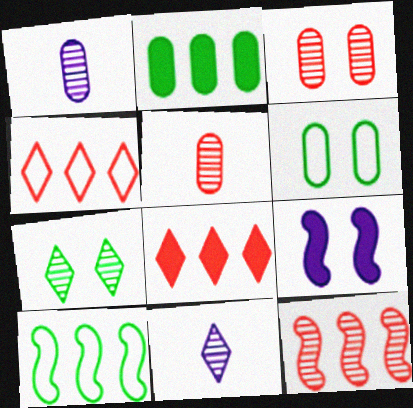[[1, 7, 12]]